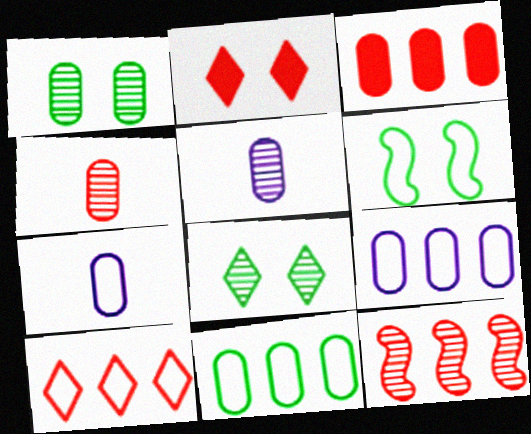[[1, 3, 7], 
[3, 10, 12], 
[5, 8, 12], 
[6, 7, 10]]